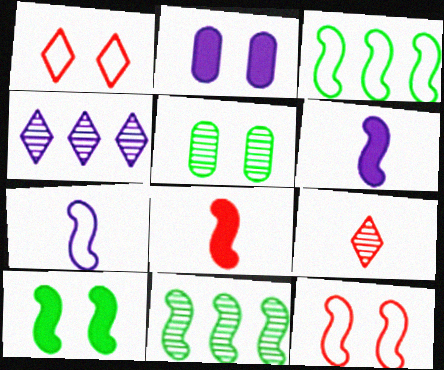[[2, 3, 9], 
[2, 4, 7], 
[3, 7, 12], 
[6, 11, 12]]